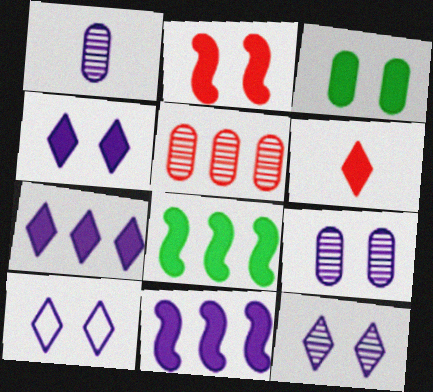[[1, 10, 11], 
[2, 3, 4], 
[3, 6, 11], 
[4, 10, 12]]